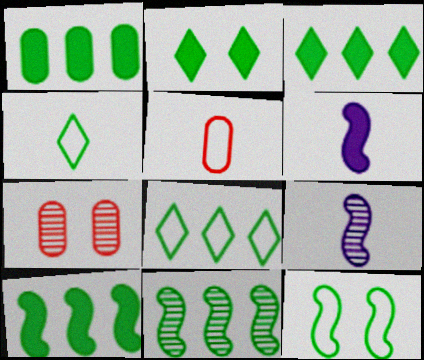[[1, 3, 10], 
[1, 8, 11], 
[6, 7, 8]]